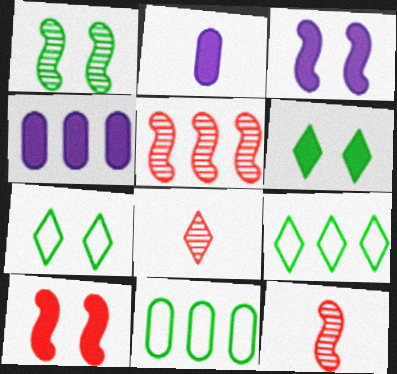[[2, 5, 7], 
[3, 8, 11], 
[4, 5, 9], 
[4, 7, 12]]